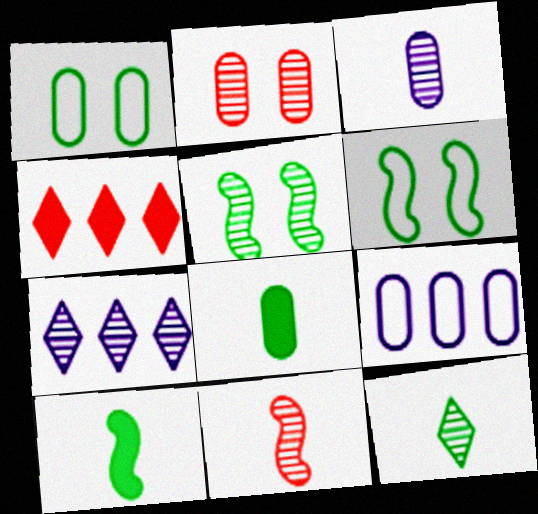[[2, 8, 9], 
[3, 4, 6], 
[3, 11, 12]]